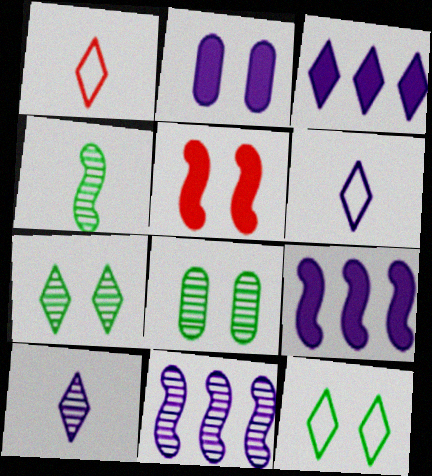[[1, 3, 7], 
[1, 8, 9], 
[2, 6, 11]]